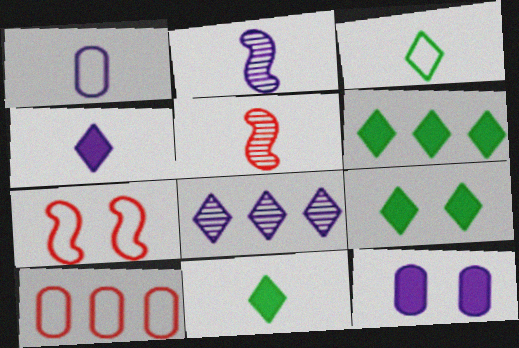[[1, 2, 4], 
[1, 5, 11], 
[2, 9, 10], 
[6, 9, 11]]